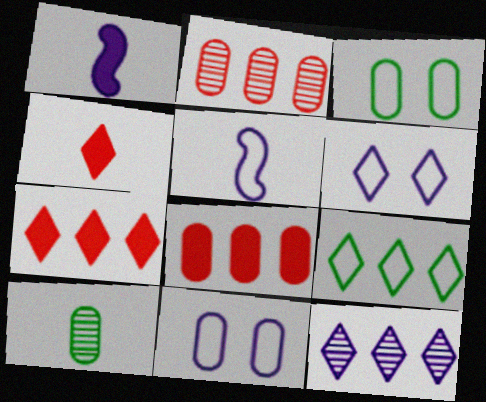[[1, 11, 12], 
[4, 5, 10], 
[7, 9, 12], 
[8, 10, 11]]